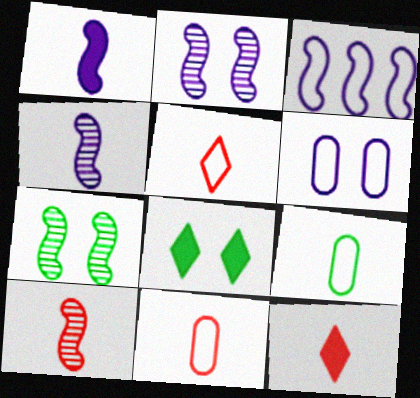[[1, 2, 3], 
[4, 9, 12], 
[10, 11, 12]]